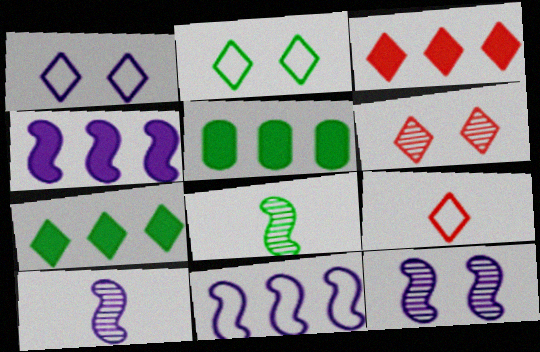[[2, 5, 8], 
[3, 4, 5], 
[3, 6, 9], 
[5, 9, 12]]